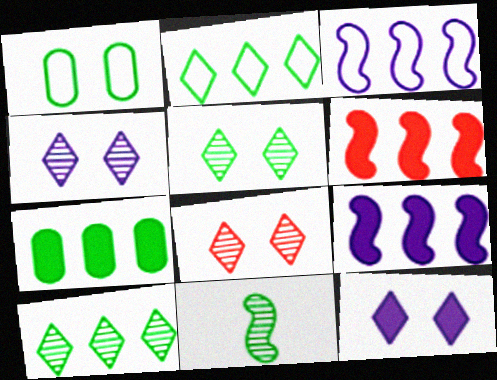[[4, 5, 8]]